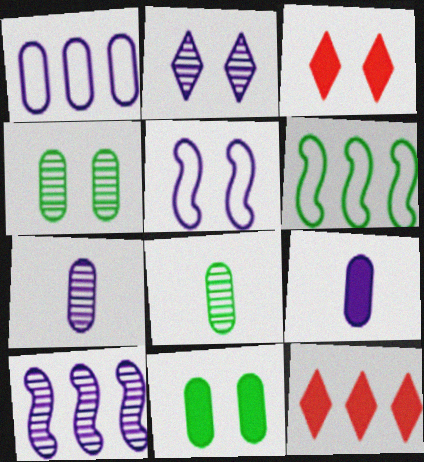[[2, 7, 10], 
[3, 4, 5], 
[3, 6, 7], 
[5, 8, 12]]